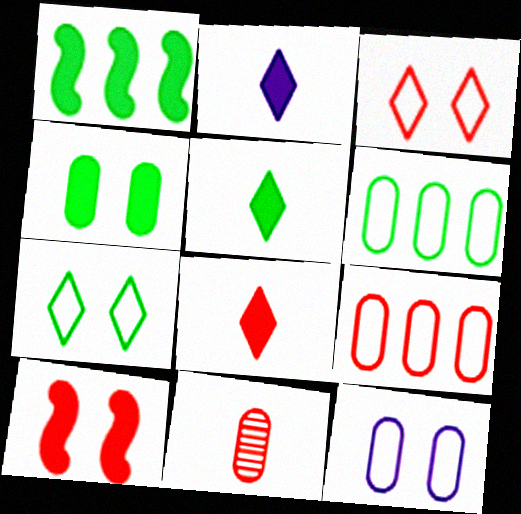[[1, 4, 5], 
[2, 5, 8]]